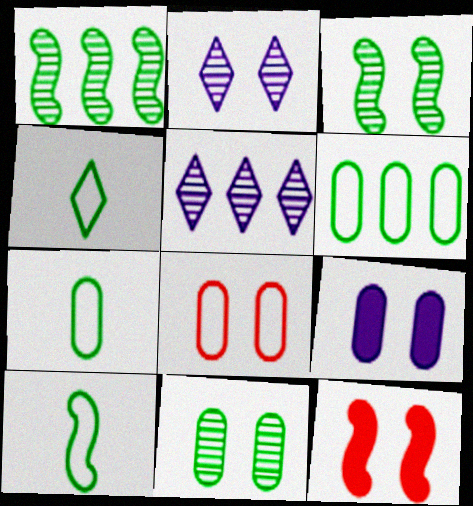[[4, 7, 10], 
[5, 7, 12], 
[8, 9, 11]]